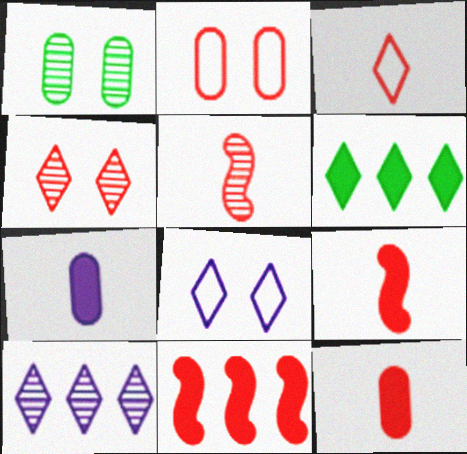[[1, 5, 10], 
[3, 5, 12]]